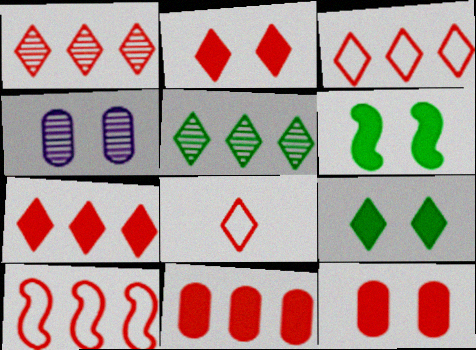[[1, 2, 8], 
[1, 3, 7], 
[1, 10, 11]]